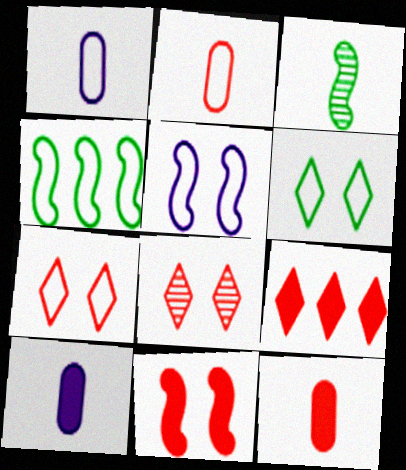[[1, 4, 7], 
[4, 8, 10], 
[9, 11, 12]]